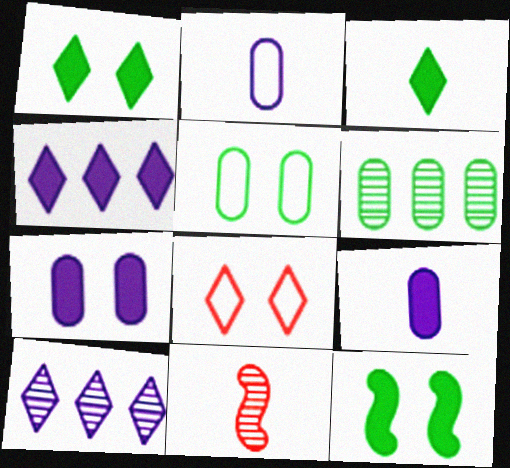[[2, 3, 11], 
[3, 8, 10], 
[4, 5, 11]]